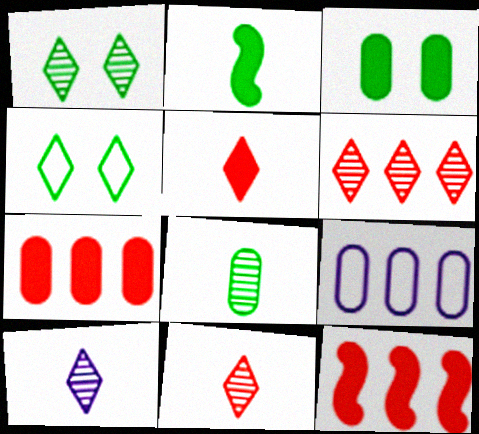[[1, 6, 10]]